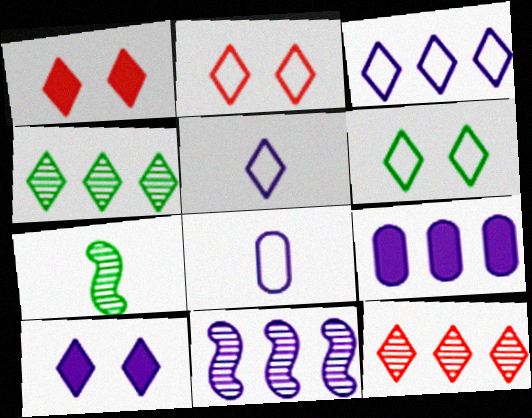[[1, 4, 5], 
[2, 7, 9], 
[3, 9, 11], 
[8, 10, 11]]